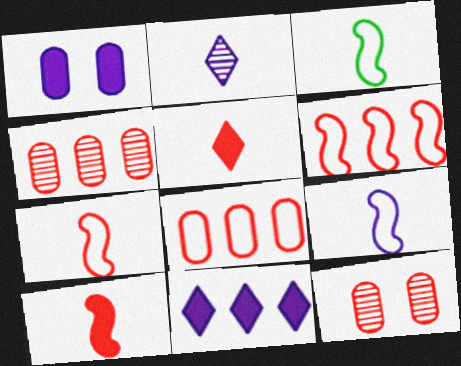[[3, 7, 9], 
[3, 11, 12], 
[5, 6, 12]]